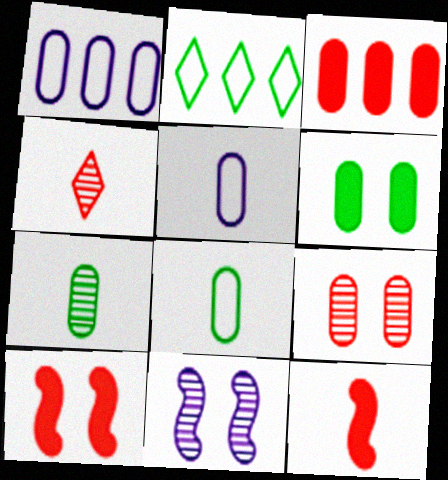[]